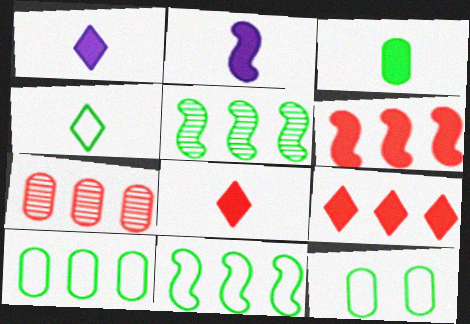[[2, 3, 8], 
[4, 11, 12]]